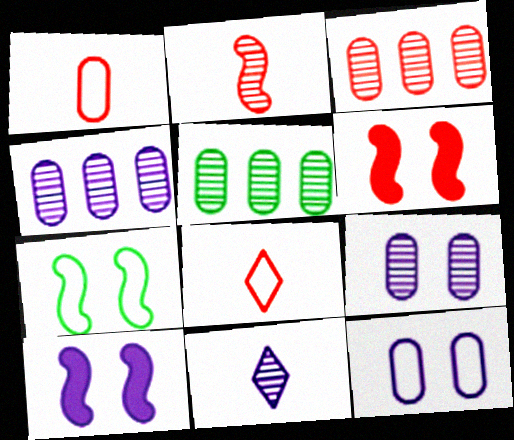[[3, 4, 5], 
[3, 6, 8], 
[5, 8, 10]]